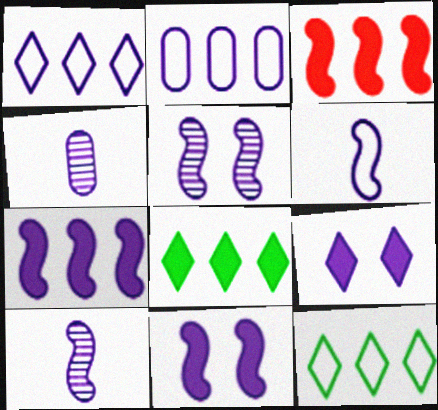[[1, 4, 11], 
[2, 9, 10], 
[5, 6, 7]]